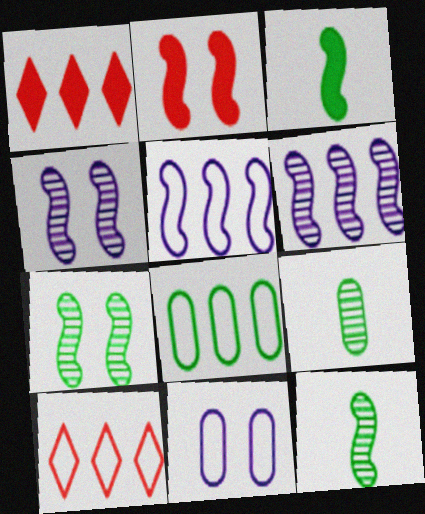[[1, 6, 8], 
[1, 11, 12], 
[2, 5, 12], 
[5, 8, 10]]